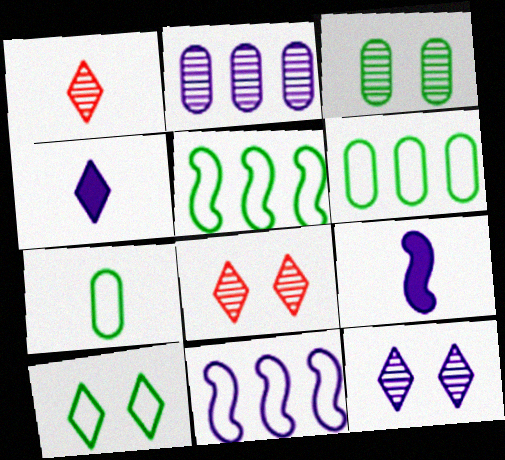[[1, 7, 9], 
[5, 7, 10], 
[6, 8, 9]]